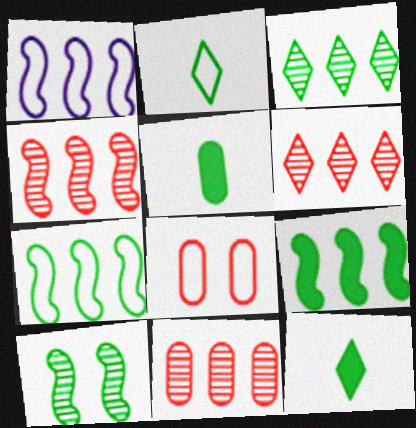[[1, 2, 8], 
[1, 4, 9], 
[4, 6, 11]]